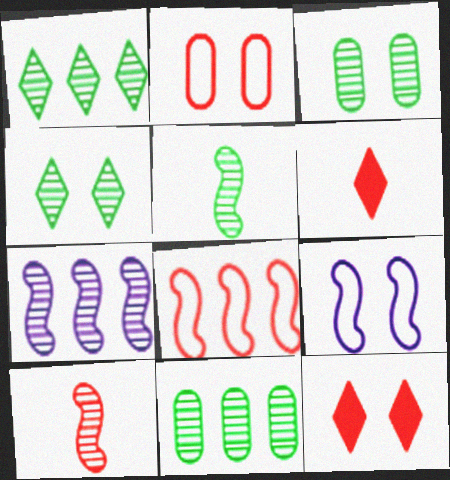[[1, 3, 5], 
[3, 9, 12], 
[4, 5, 11], 
[6, 9, 11]]